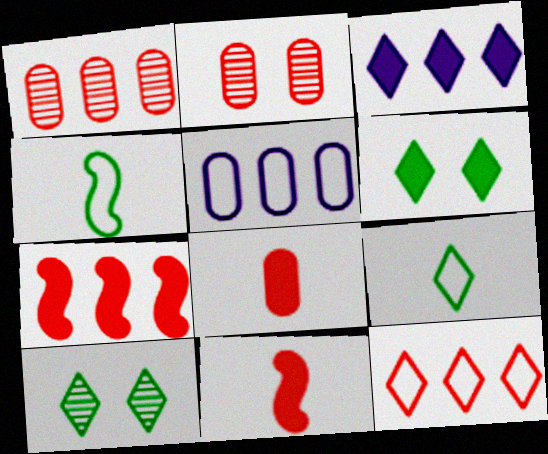[[1, 7, 12], 
[2, 3, 4], 
[2, 11, 12], 
[5, 10, 11]]